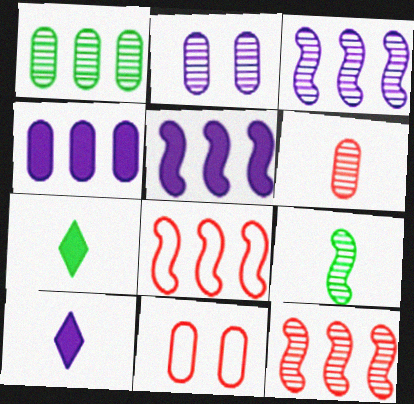[[1, 2, 6], 
[2, 7, 8], 
[3, 7, 11]]